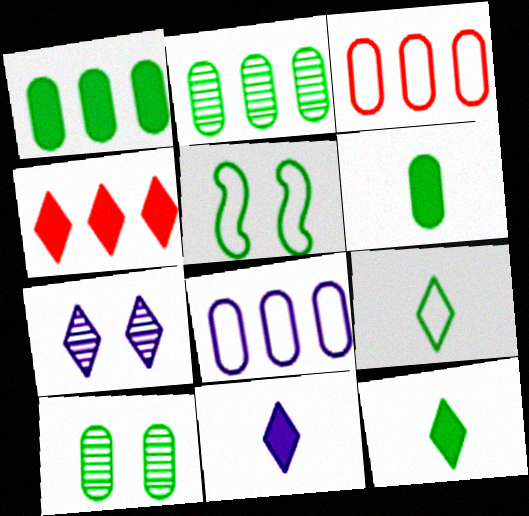[[2, 5, 12], 
[4, 7, 9]]